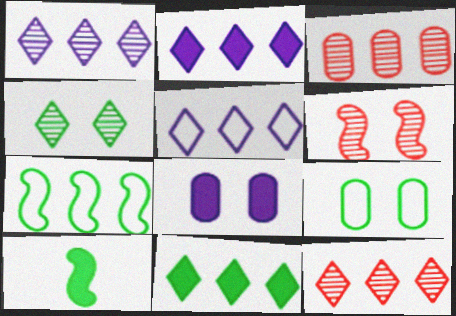[[1, 2, 5], 
[2, 3, 7], 
[5, 11, 12]]